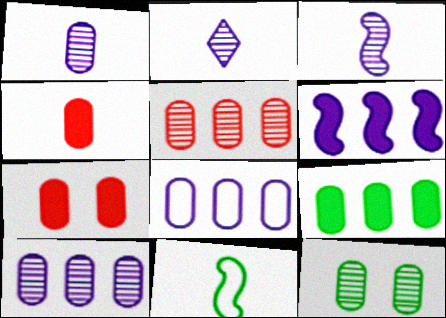[[1, 2, 3], 
[1, 5, 12], 
[2, 4, 11], 
[4, 8, 12], 
[5, 8, 9]]